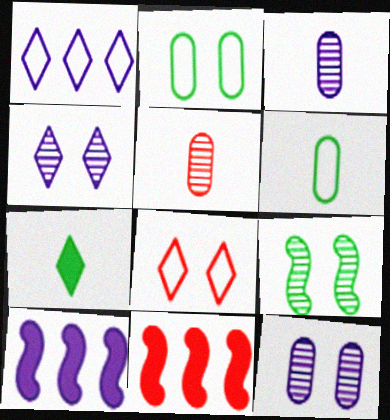[[4, 6, 11], 
[5, 8, 11]]